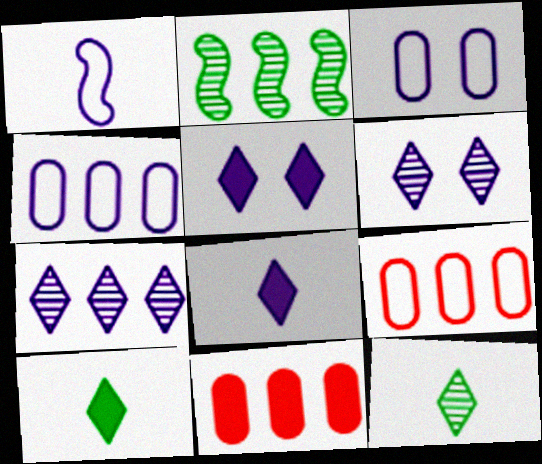[]